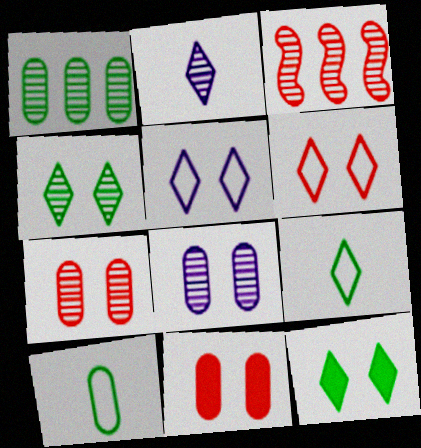[]